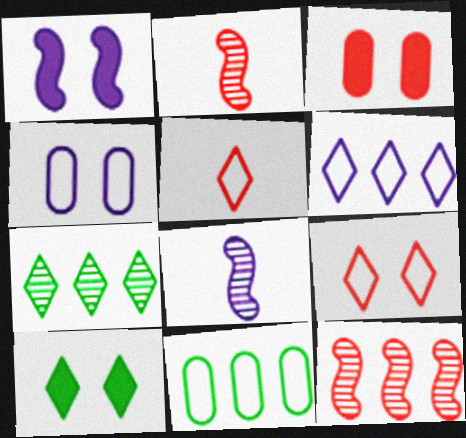[[1, 3, 10], 
[3, 5, 12]]